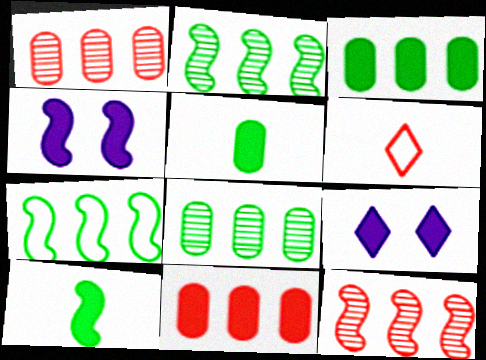[[4, 6, 8], 
[9, 10, 11]]